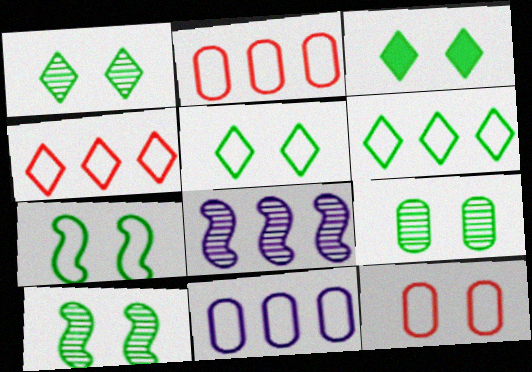[[1, 3, 5], 
[1, 9, 10], 
[3, 7, 9]]